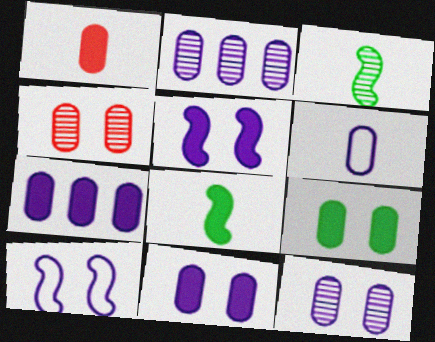[[1, 7, 9], 
[2, 6, 11], 
[6, 7, 12]]